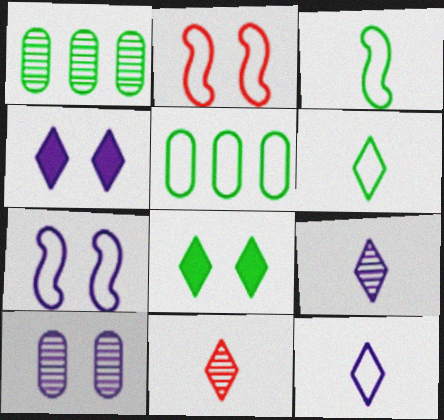[[1, 3, 8], 
[2, 5, 12], 
[2, 8, 10], 
[4, 7, 10]]